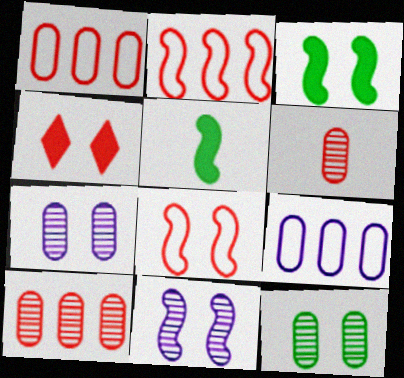[[2, 4, 6], 
[2, 5, 11], 
[3, 8, 11]]